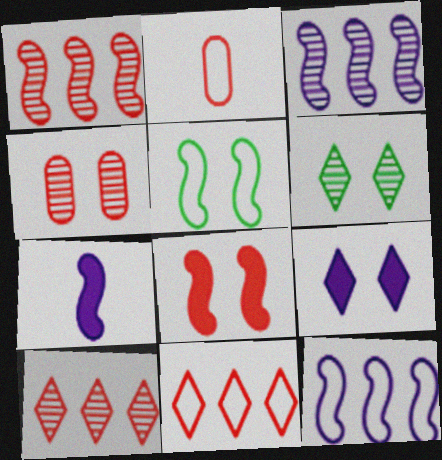[[1, 5, 7], 
[2, 8, 10], 
[4, 5, 9]]